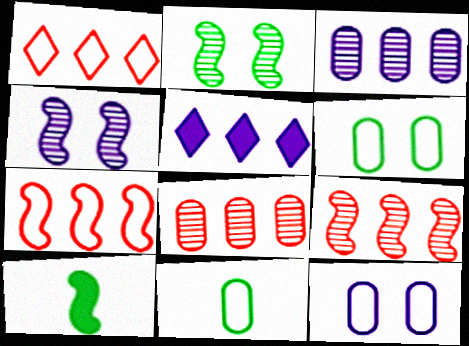[[4, 7, 10]]